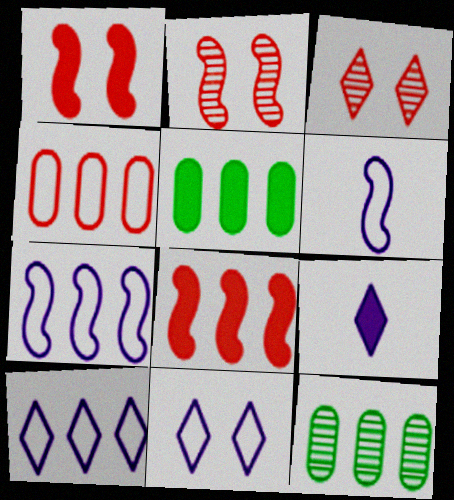[[1, 5, 9], 
[3, 5, 6], 
[8, 10, 12]]